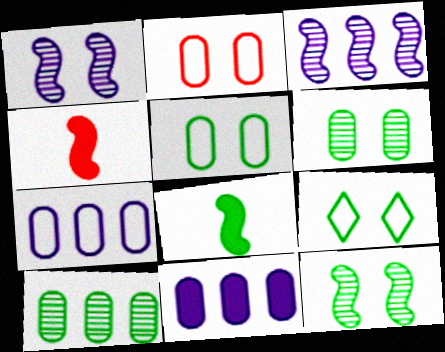[[8, 9, 10]]